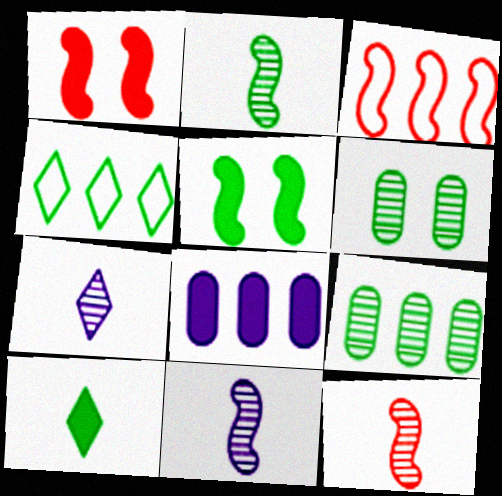[[1, 3, 12], 
[1, 8, 10], 
[2, 11, 12], 
[3, 5, 11]]